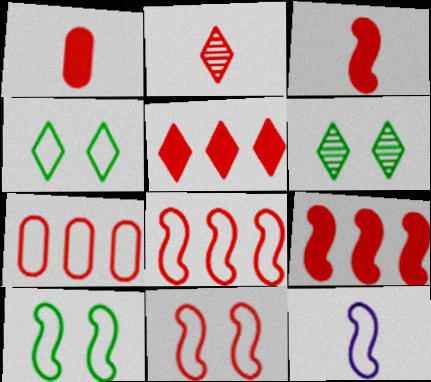[[4, 7, 12], 
[8, 10, 12]]